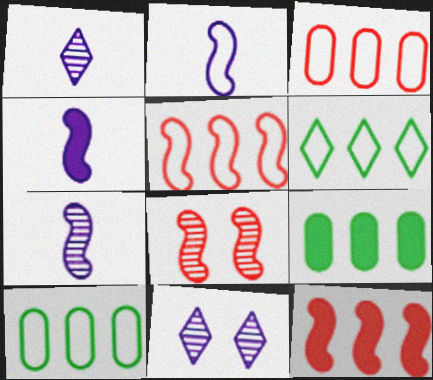[[2, 4, 7]]